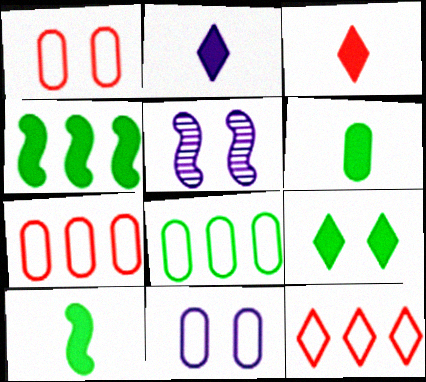[[1, 5, 9], 
[3, 5, 8], 
[4, 6, 9], 
[5, 6, 12]]